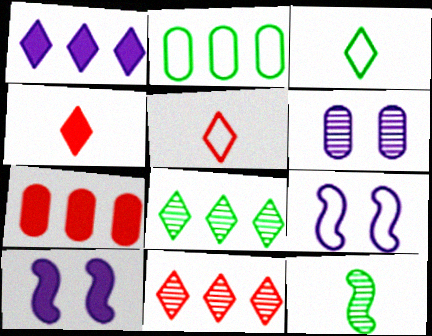[[2, 5, 9], 
[6, 11, 12]]